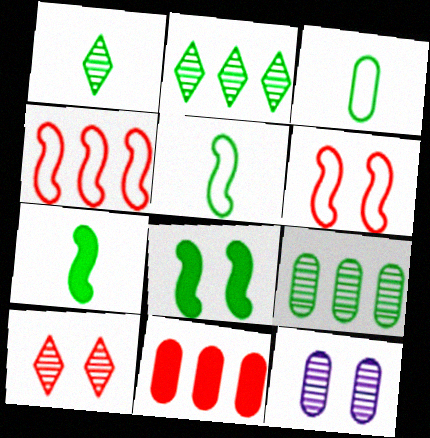[[1, 3, 7], 
[2, 3, 8], 
[3, 11, 12]]